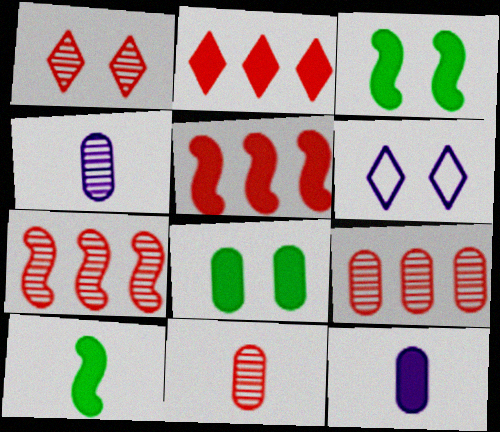[[1, 7, 11], 
[2, 3, 12], 
[6, 9, 10]]